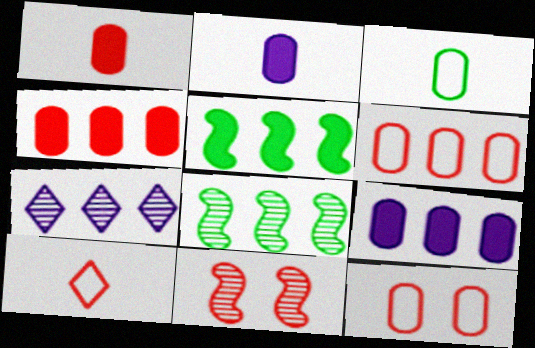[[4, 10, 11], 
[5, 6, 7]]